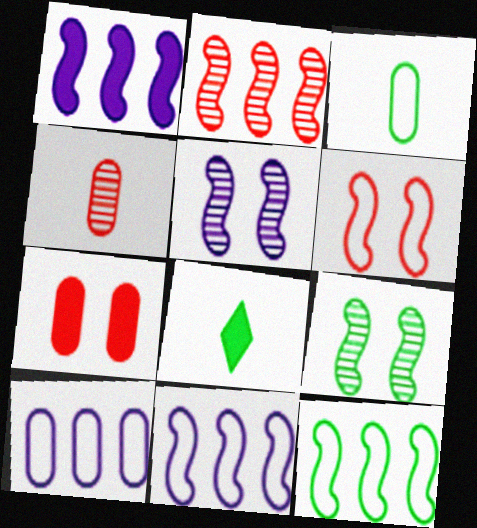[[1, 2, 12], 
[1, 7, 8]]